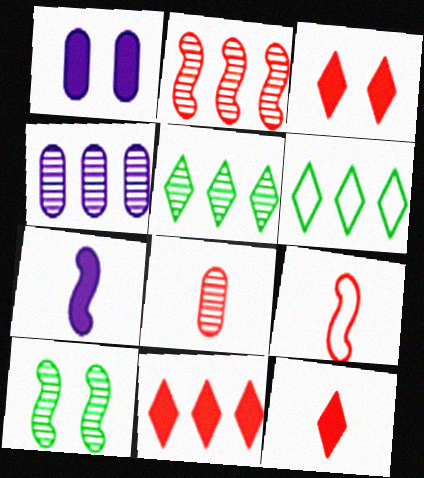[[1, 5, 9], 
[2, 4, 5], 
[3, 11, 12], 
[8, 9, 12]]